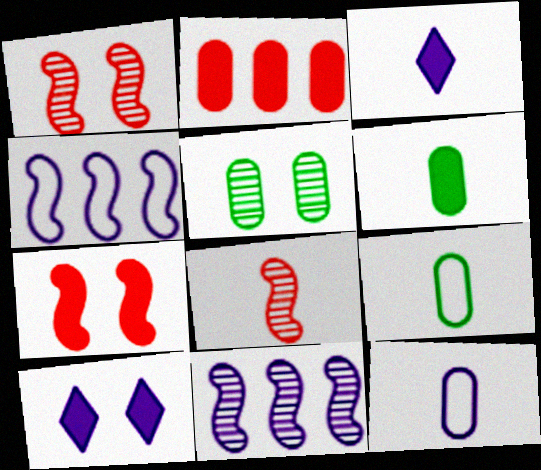[[2, 5, 12], 
[3, 8, 9], 
[10, 11, 12]]